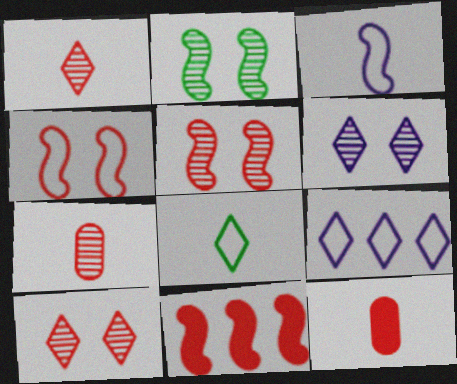[[2, 3, 11], 
[2, 9, 12]]